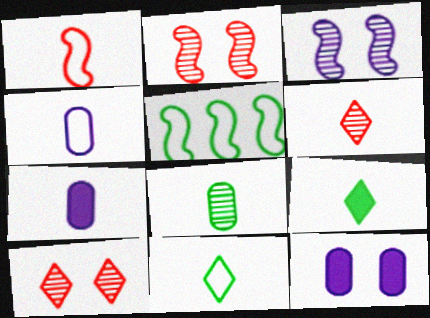[[1, 4, 11], 
[5, 6, 12], 
[5, 7, 10]]